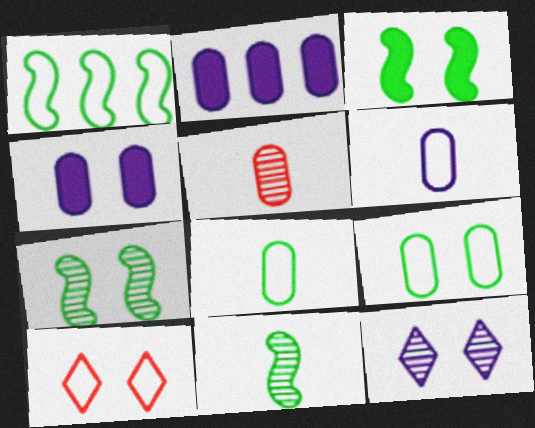[[1, 3, 11], 
[1, 6, 10], 
[2, 5, 9], 
[2, 10, 11], 
[4, 7, 10]]